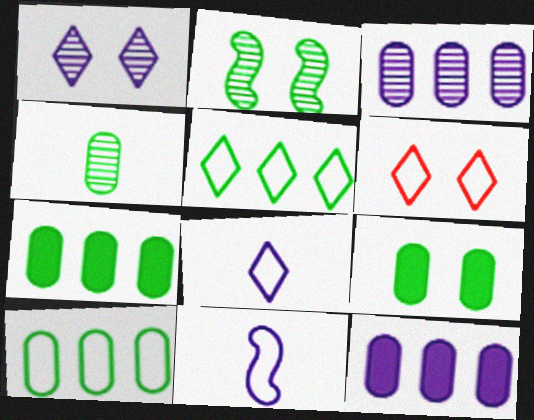[[1, 11, 12], 
[4, 9, 10], 
[5, 6, 8], 
[6, 10, 11]]